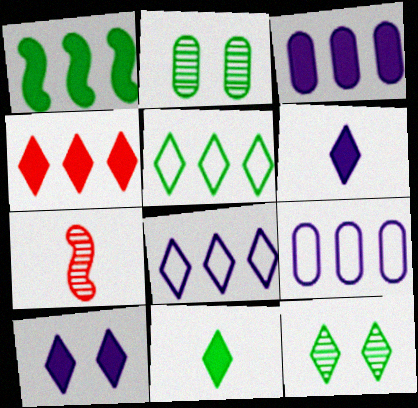[[1, 3, 4], 
[4, 10, 11], 
[5, 11, 12]]